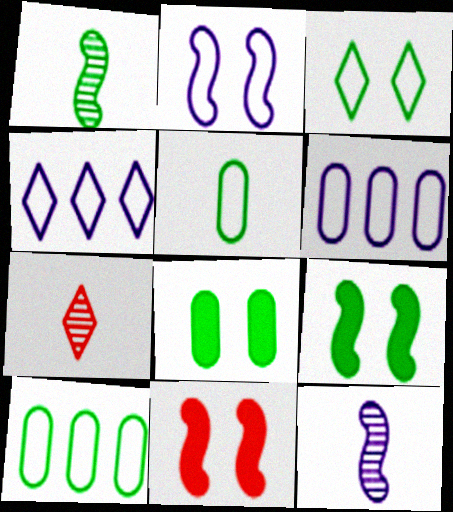[[6, 7, 9]]